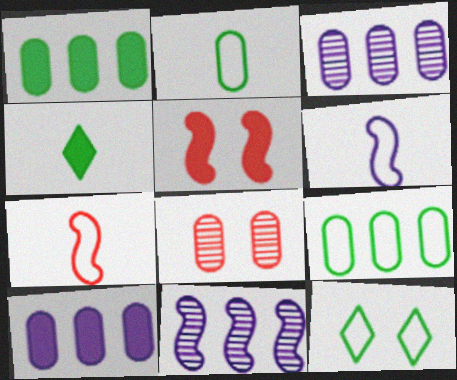[[2, 8, 10], 
[4, 5, 10]]